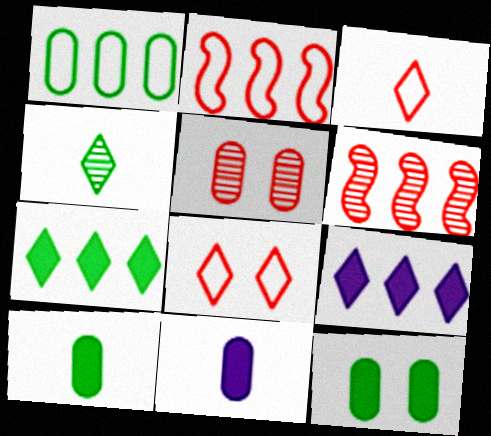[[1, 5, 11], 
[1, 6, 9], 
[4, 8, 9]]